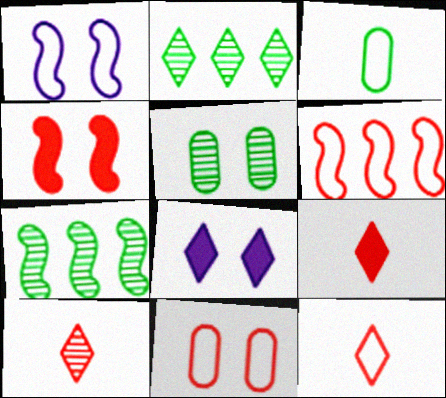[[2, 8, 12], 
[6, 11, 12], 
[9, 10, 12]]